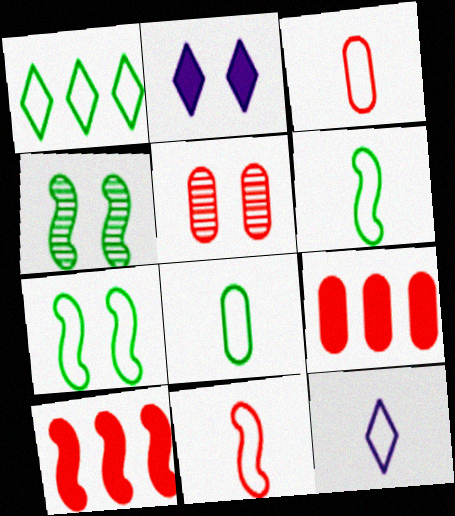[[1, 7, 8], 
[2, 5, 7], 
[3, 5, 9], 
[3, 6, 12], 
[4, 9, 12], 
[8, 11, 12]]